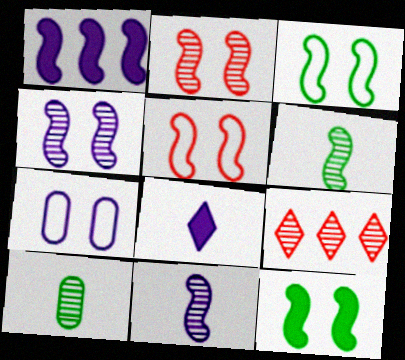[[1, 5, 6], 
[4, 5, 12], 
[4, 9, 10]]